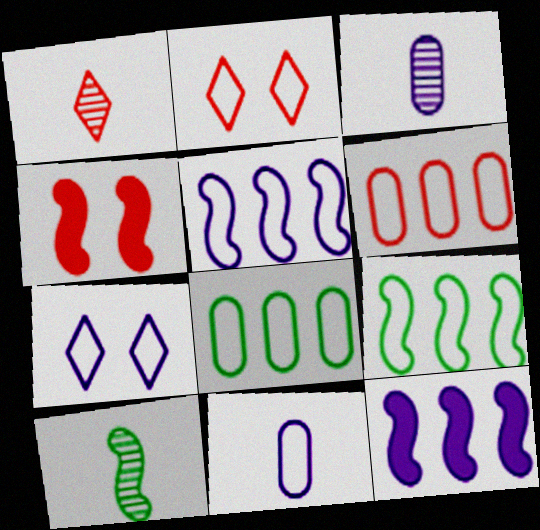[[1, 3, 10], 
[1, 4, 6], 
[2, 9, 11], 
[3, 7, 12], 
[4, 5, 10], 
[5, 7, 11]]